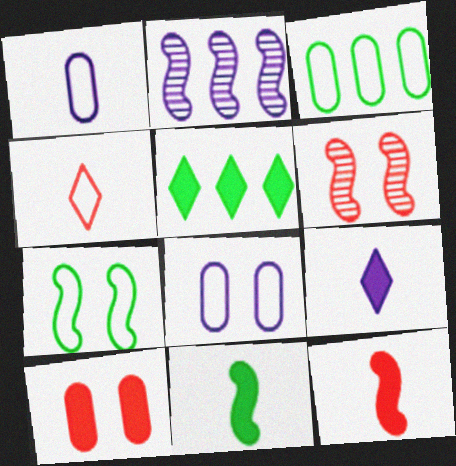[[1, 5, 6], 
[2, 7, 12], 
[2, 8, 9], 
[3, 6, 9]]